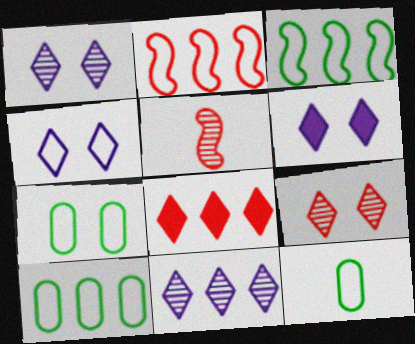[[1, 4, 6], 
[2, 4, 12], 
[5, 6, 10], 
[7, 10, 12]]